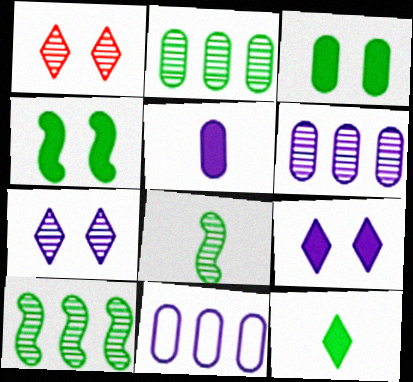[[1, 6, 8]]